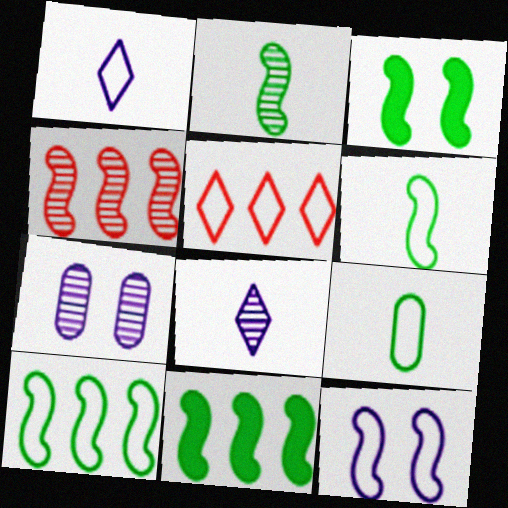[[2, 3, 10], 
[5, 9, 12]]